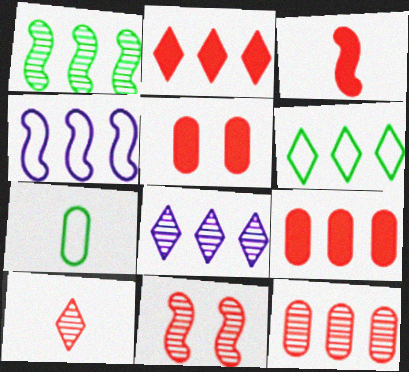[[1, 8, 12], 
[2, 3, 5], 
[2, 6, 8], 
[10, 11, 12]]